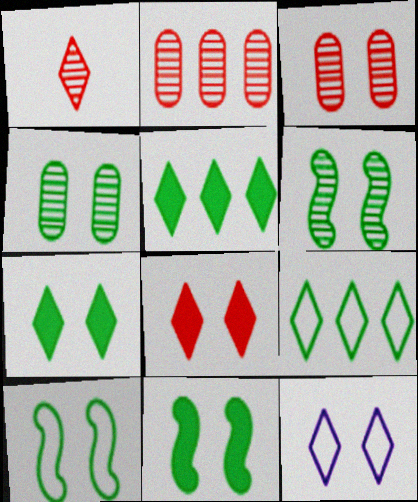[[1, 5, 12], 
[3, 11, 12], 
[4, 7, 10], 
[6, 10, 11]]